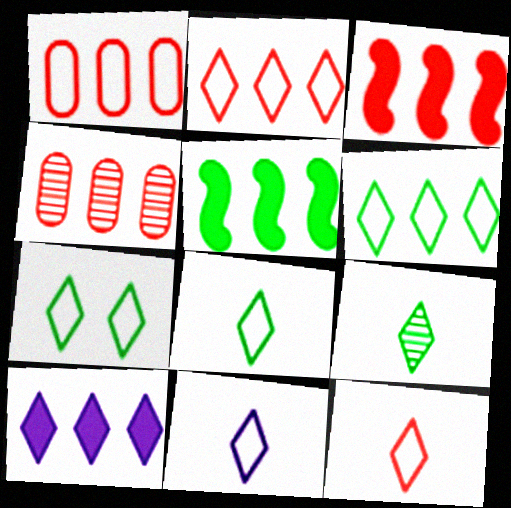[[2, 3, 4], 
[2, 7, 11], 
[6, 7, 8], 
[8, 11, 12]]